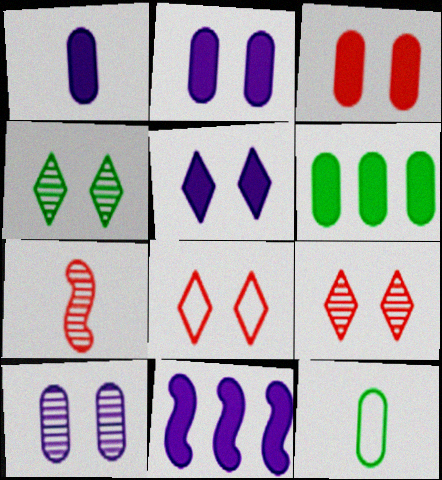[[1, 3, 6], 
[1, 5, 11], 
[4, 5, 8], 
[9, 11, 12]]